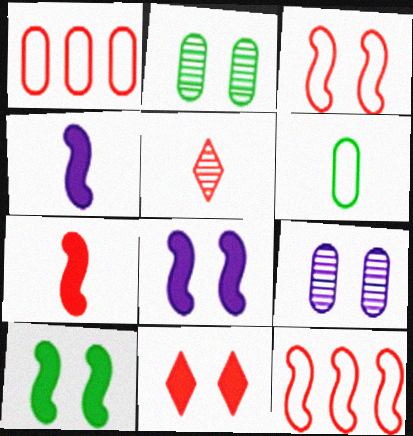[[4, 5, 6]]